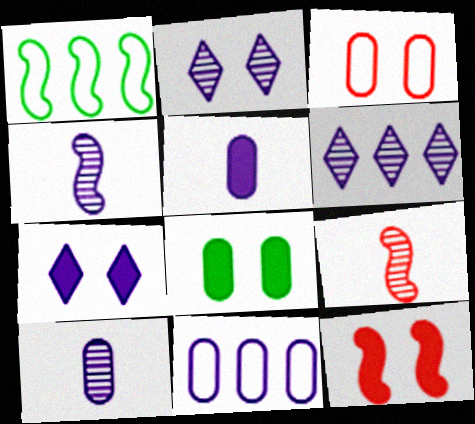[[1, 4, 12], 
[4, 7, 11], 
[7, 8, 12]]